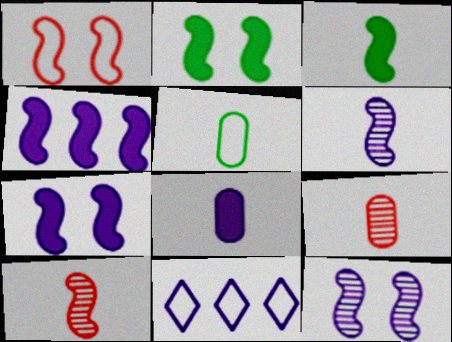[[1, 2, 12], 
[1, 5, 11], 
[2, 9, 11], 
[5, 8, 9], 
[8, 11, 12]]